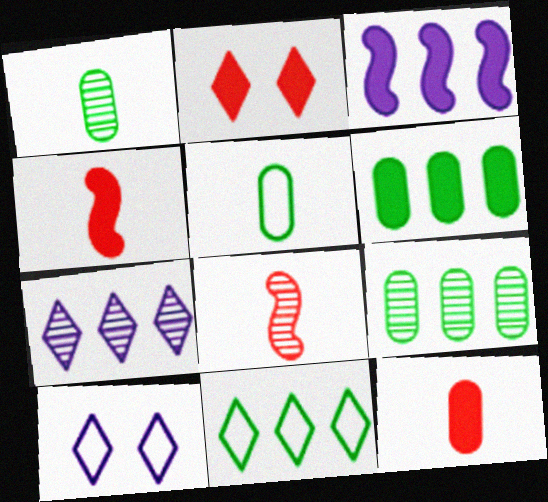[[4, 9, 10], 
[6, 8, 10]]